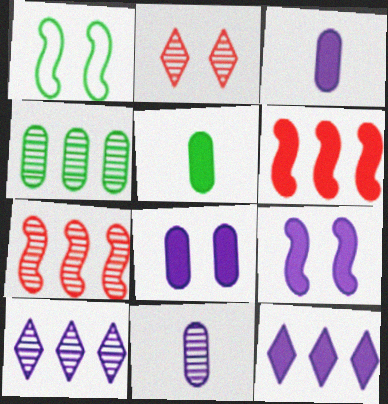[[1, 2, 8], 
[3, 9, 12], 
[4, 7, 10]]